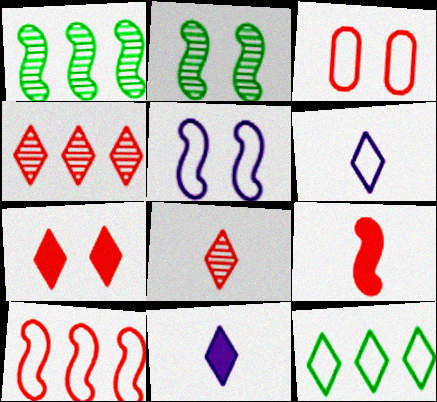[[1, 3, 11], 
[1, 5, 9], 
[3, 4, 9]]